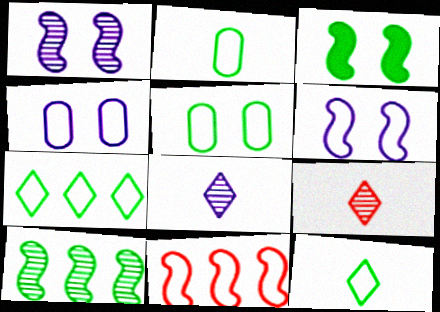[[4, 11, 12]]